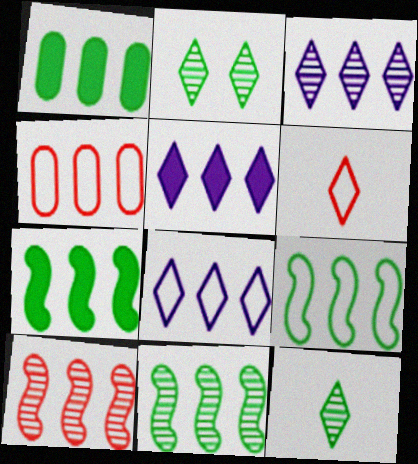[[1, 8, 10], 
[2, 5, 6], 
[3, 4, 7], 
[3, 5, 8], 
[4, 5, 11], 
[4, 8, 9], 
[7, 9, 11]]